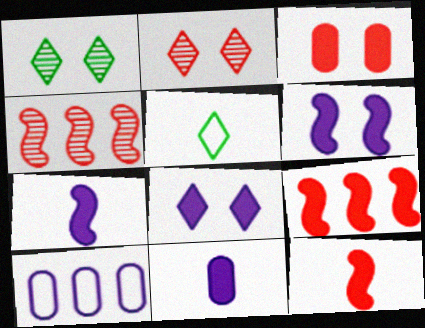[[1, 10, 12]]